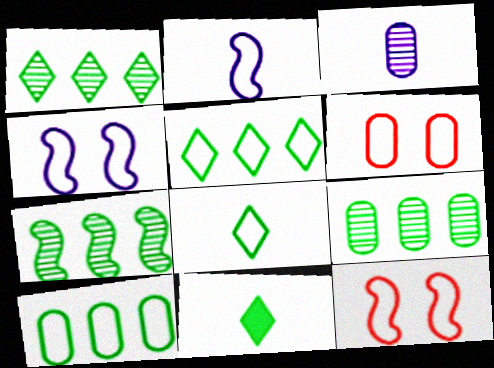[[1, 7, 9], 
[2, 5, 6]]